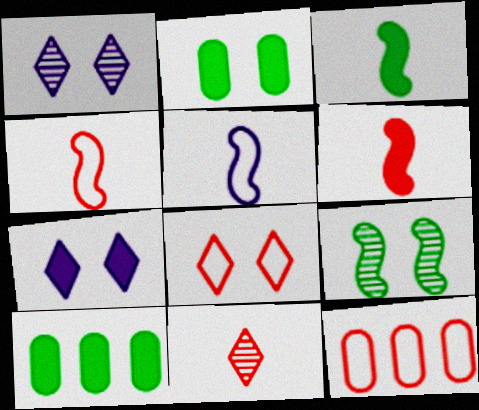[[1, 3, 12], 
[1, 4, 10], 
[4, 8, 12], 
[6, 7, 10]]